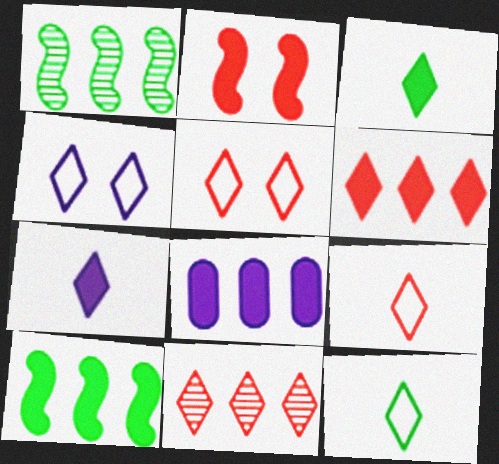[[2, 3, 8], 
[3, 4, 11], 
[6, 8, 10]]